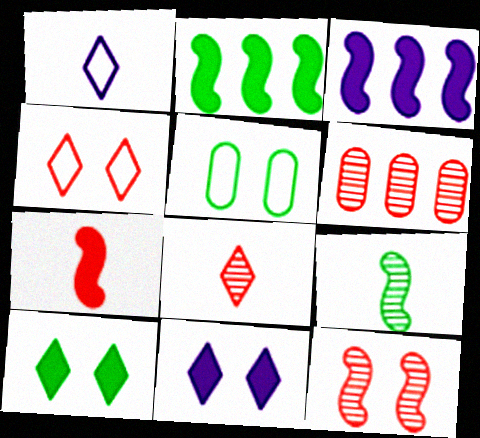[[3, 5, 8], 
[4, 6, 7], 
[5, 11, 12], 
[6, 8, 12]]